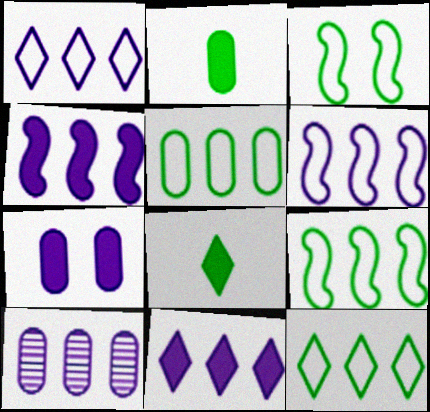[[1, 4, 10], 
[5, 9, 12], 
[6, 10, 11]]